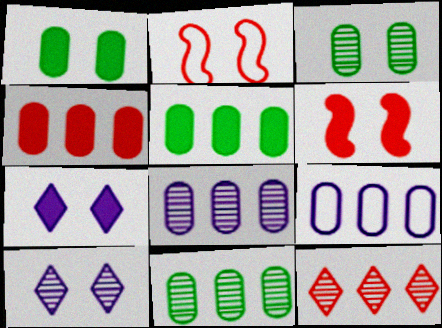[[1, 2, 10], 
[1, 6, 7], 
[2, 3, 7], 
[4, 9, 11]]